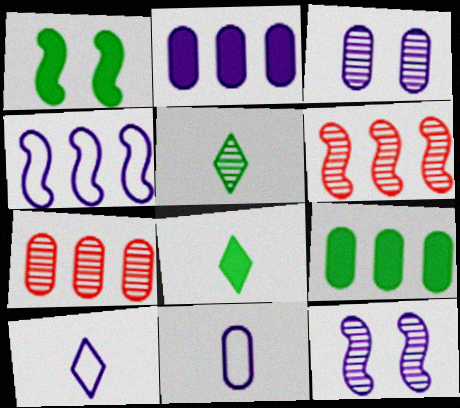[[1, 7, 10], 
[1, 8, 9], 
[2, 3, 11], 
[2, 10, 12], 
[3, 5, 6], 
[5, 7, 12]]